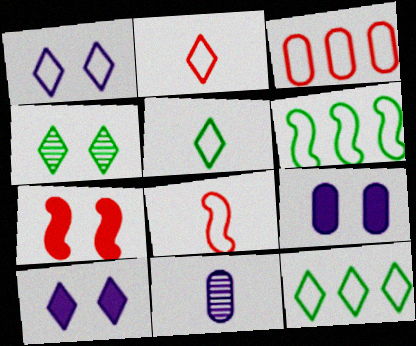[[1, 2, 12], 
[7, 11, 12]]